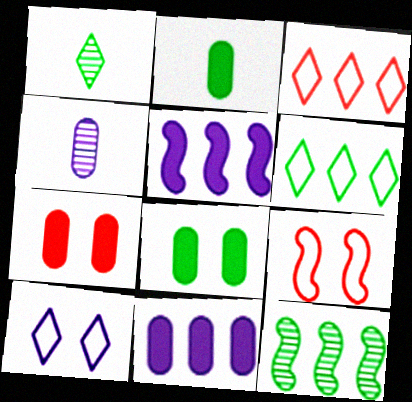[[1, 9, 11], 
[2, 7, 11], 
[3, 11, 12], 
[4, 5, 10]]